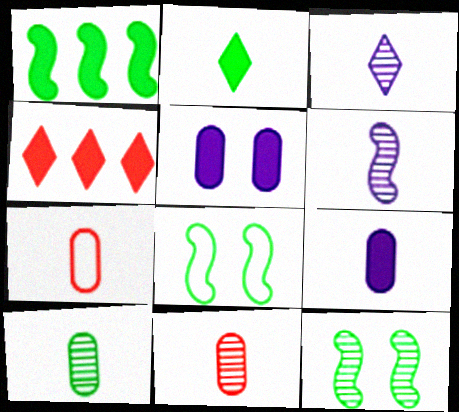[[2, 6, 7], 
[7, 9, 10]]